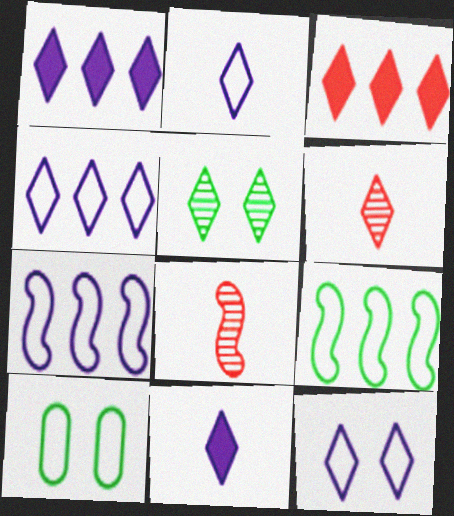[[1, 8, 10], 
[2, 3, 5], 
[2, 4, 12]]